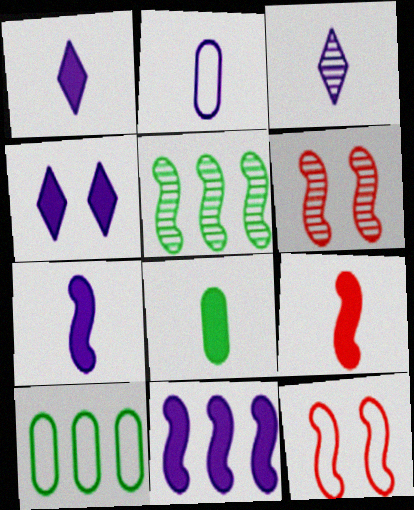[[1, 6, 10], 
[1, 8, 9], 
[2, 3, 7], 
[5, 7, 12]]